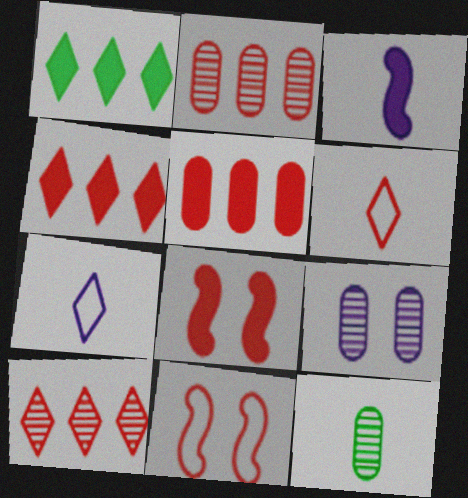[[2, 6, 8], 
[2, 9, 12], 
[3, 6, 12]]